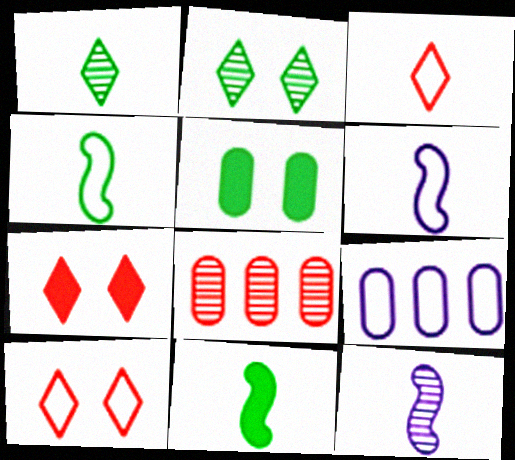[[2, 8, 12], 
[4, 9, 10]]